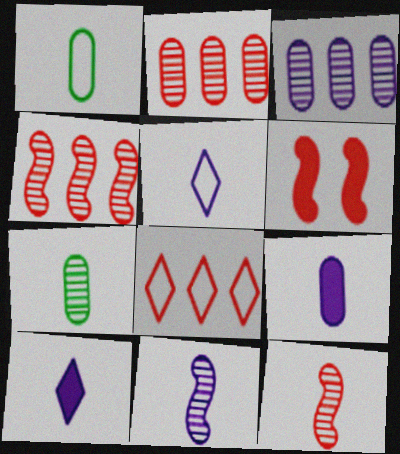[[1, 10, 12], 
[5, 9, 11]]